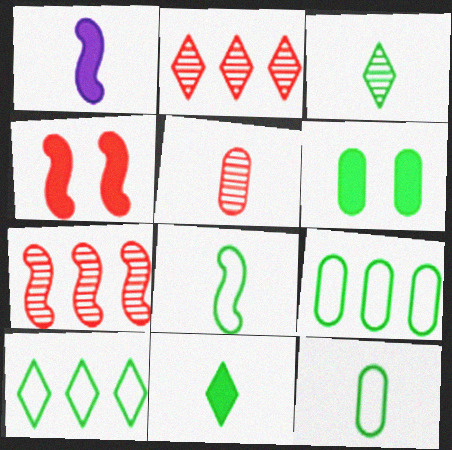[]